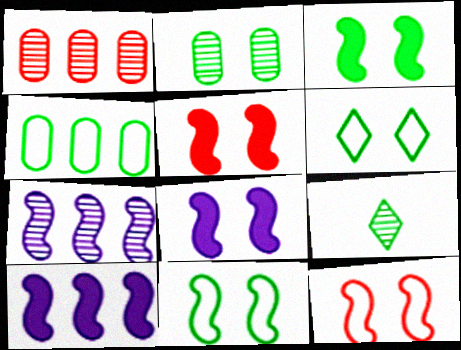[[2, 3, 6], 
[3, 4, 9], 
[3, 5, 8]]